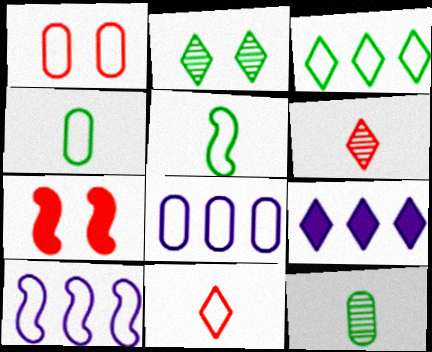[[1, 4, 8], 
[2, 9, 11]]